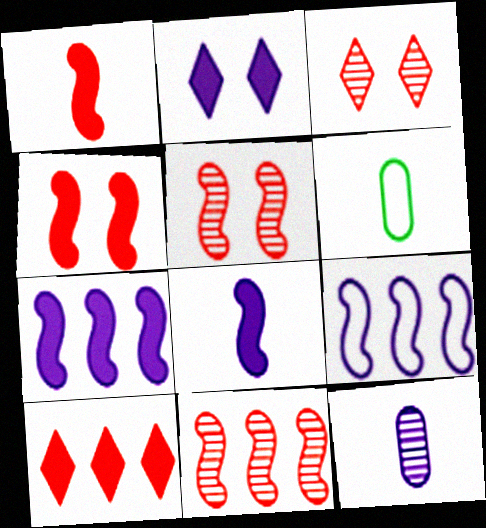[[2, 6, 11], 
[2, 9, 12], 
[3, 6, 7]]